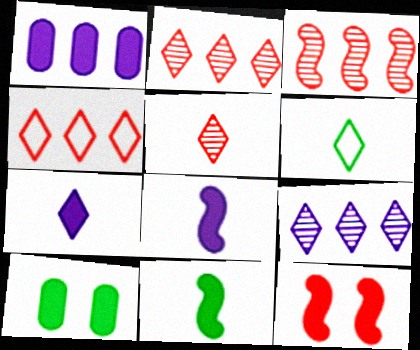[[5, 6, 7]]